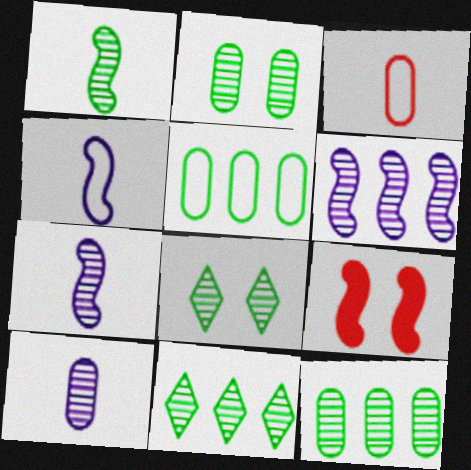[[1, 2, 11], 
[1, 8, 12]]